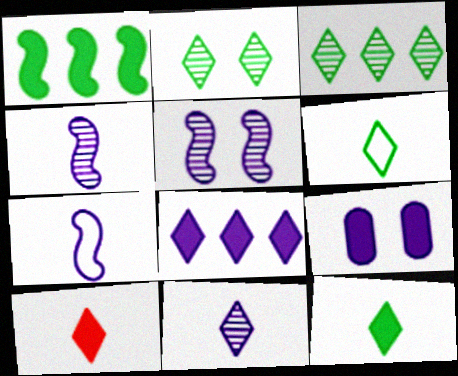[[1, 9, 10], 
[6, 10, 11]]